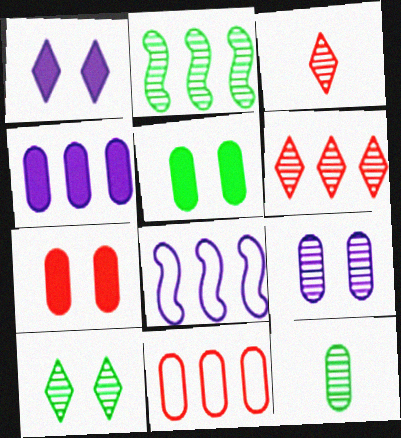[[2, 3, 9], 
[2, 10, 12], 
[3, 5, 8]]